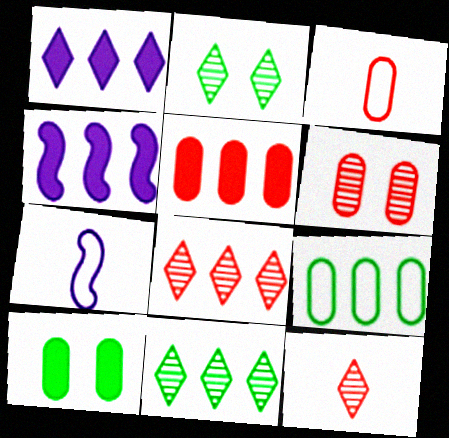[[2, 3, 4], 
[2, 5, 7], 
[3, 5, 6], 
[4, 8, 9], 
[7, 8, 10]]